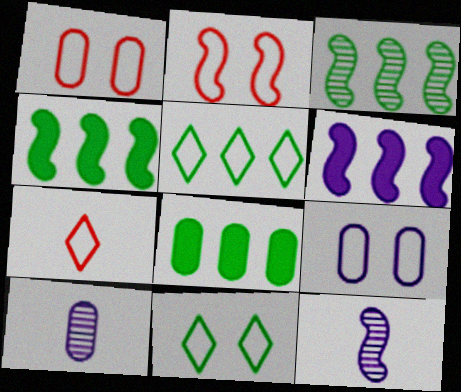[[1, 8, 10], 
[2, 4, 12], 
[2, 9, 11], 
[3, 5, 8]]